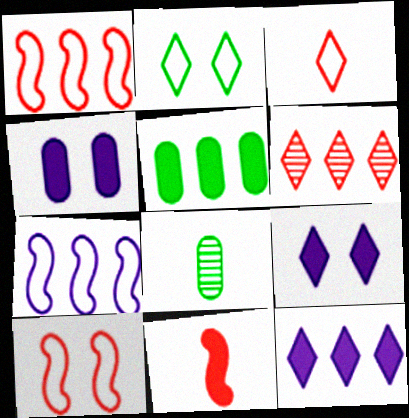[[1, 8, 9], 
[5, 6, 7], 
[5, 9, 11], 
[8, 10, 12]]